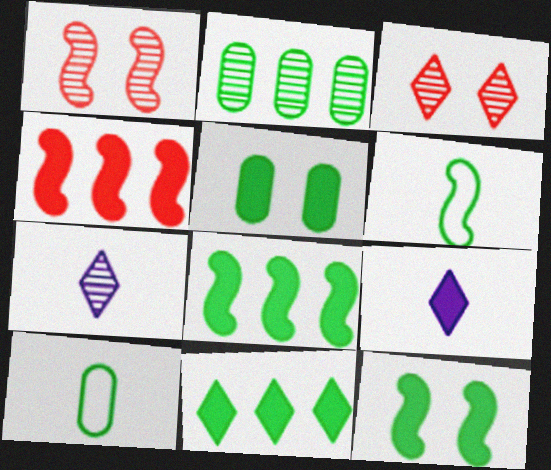[[1, 2, 7], 
[2, 5, 10], 
[4, 5, 9]]